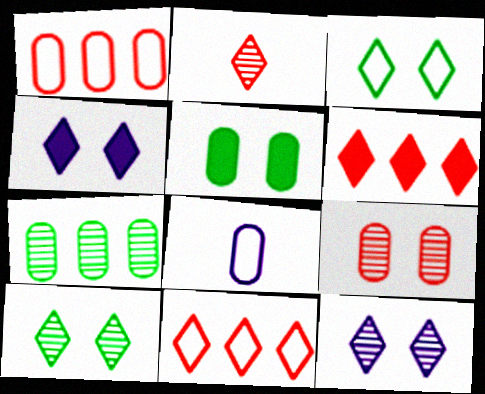[]